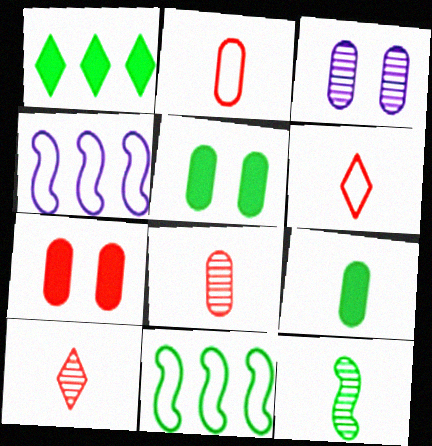[[4, 5, 10]]